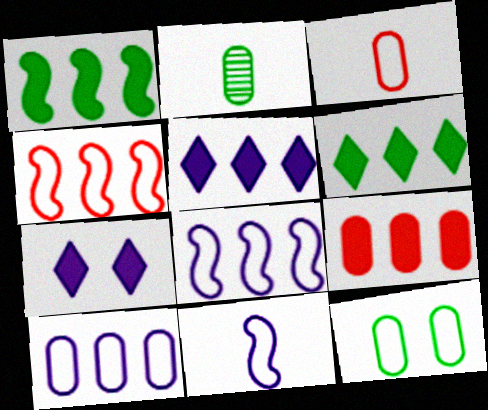[[1, 5, 9], 
[2, 4, 7], 
[3, 10, 12]]